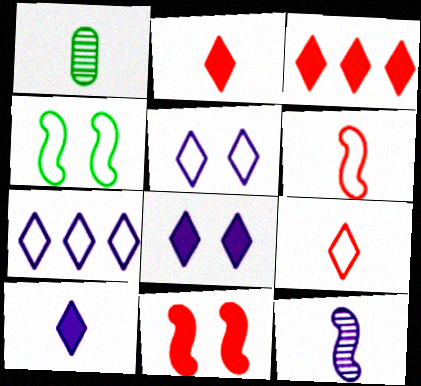[[1, 6, 10], 
[1, 7, 11]]